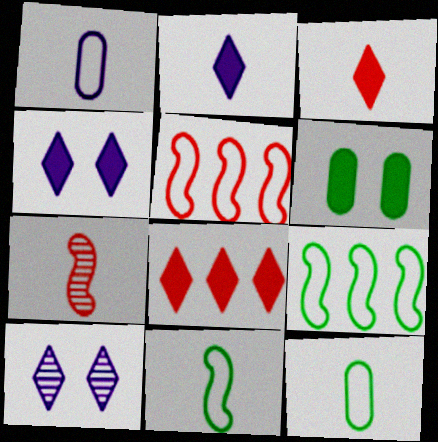[[2, 7, 12]]